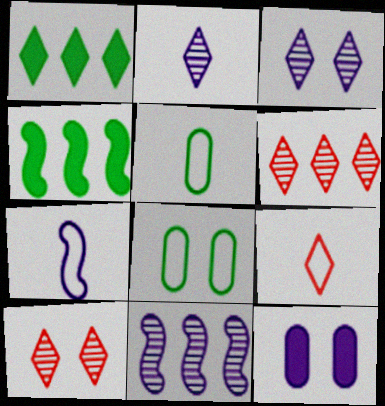[[1, 3, 9], 
[5, 7, 9]]